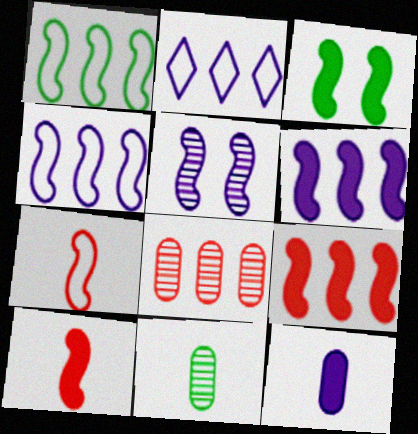[[1, 5, 10], 
[2, 5, 12], 
[3, 6, 10]]